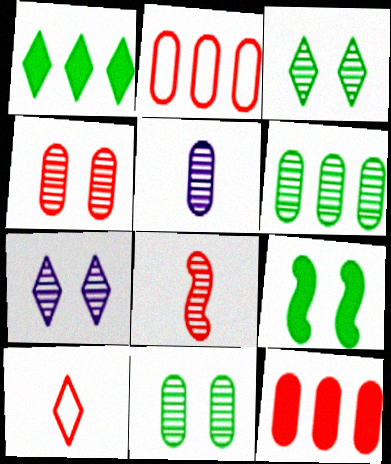[[1, 7, 10], 
[4, 5, 6], 
[6, 7, 8]]